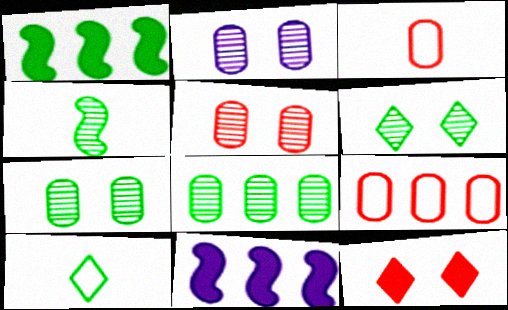[[1, 7, 10], 
[2, 5, 7], 
[3, 6, 11], 
[4, 6, 8], 
[5, 10, 11]]